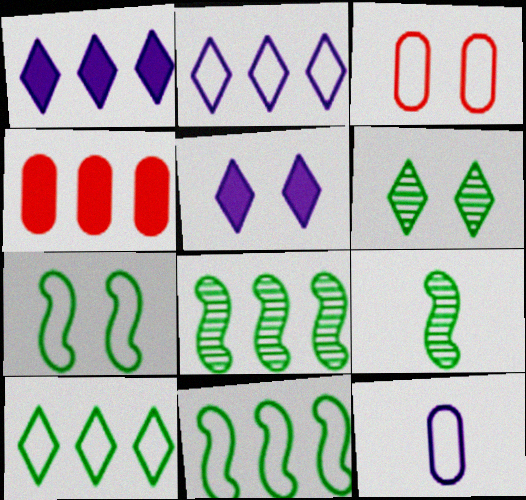[[1, 3, 9], 
[2, 4, 8]]